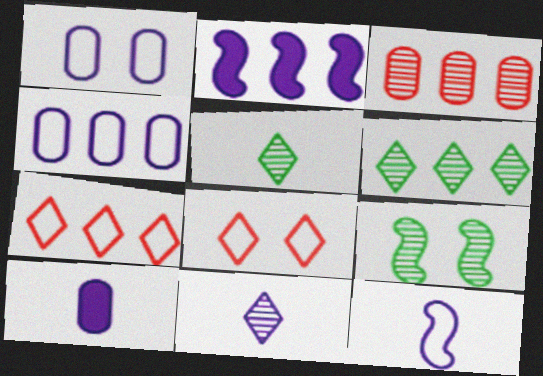[[1, 2, 11], 
[3, 9, 11], 
[7, 9, 10], 
[10, 11, 12]]